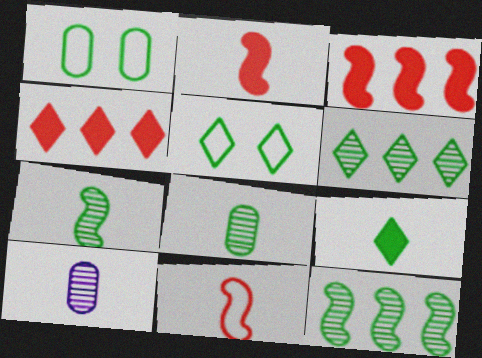[[1, 9, 12], 
[3, 5, 10], 
[5, 6, 9], 
[9, 10, 11]]